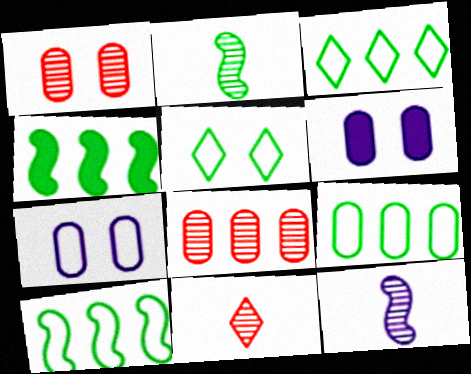[[3, 9, 10], 
[4, 7, 11], 
[6, 10, 11]]